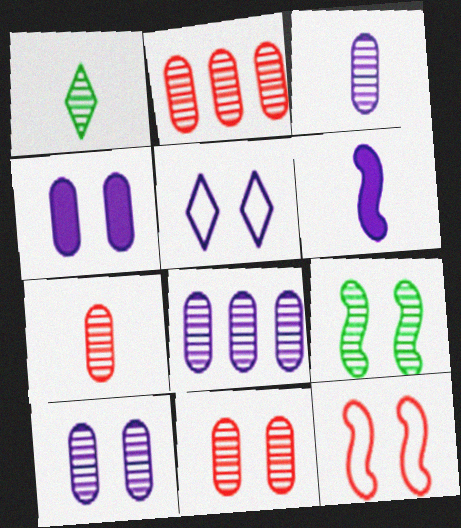[[2, 7, 11], 
[3, 8, 10], 
[5, 6, 8]]